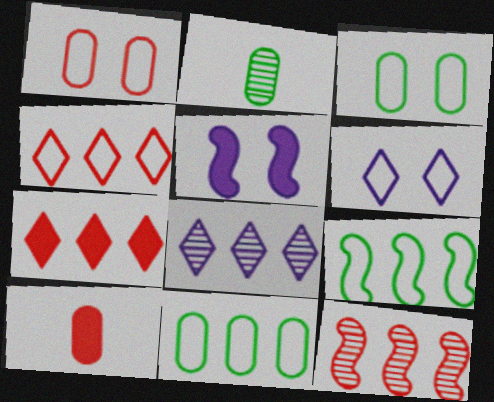[[2, 4, 5]]